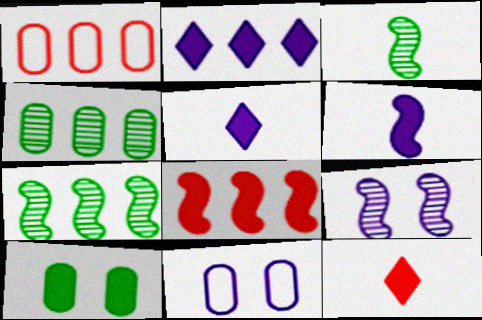[[1, 2, 7], 
[5, 8, 10], 
[7, 11, 12]]